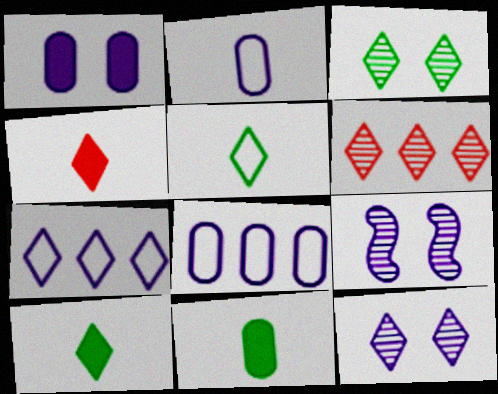[[3, 4, 7]]